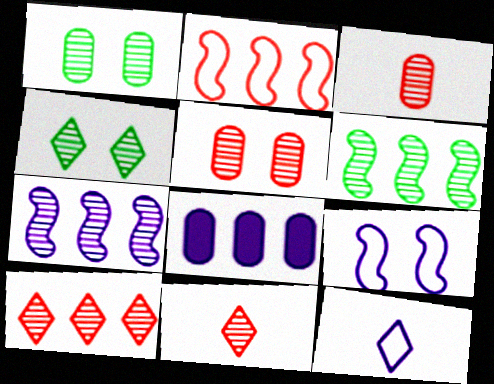[[1, 7, 11], 
[3, 4, 7]]